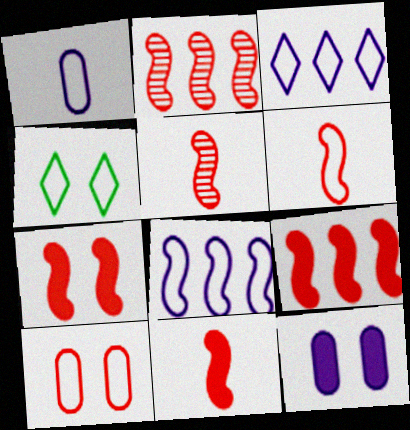[[2, 6, 7], 
[5, 6, 11], 
[7, 9, 11]]